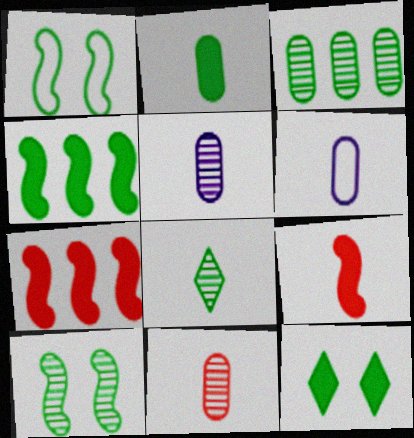[[2, 4, 12], 
[2, 6, 11], 
[3, 8, 10], 
[6, 8, 9]]